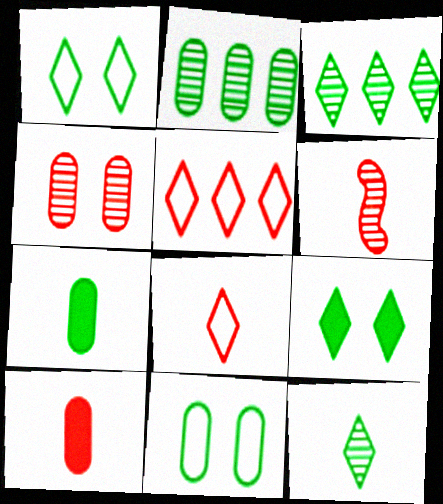[[2, 7, 11], 
[6, 8, 10]]